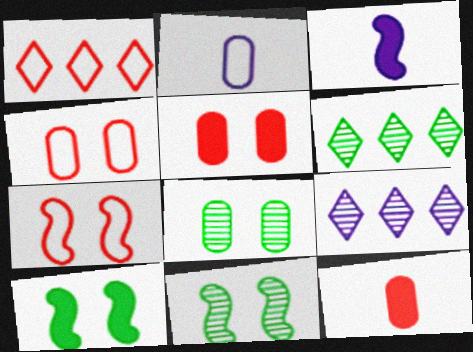[[1, 3, 8], 
[3, 4, 6]]